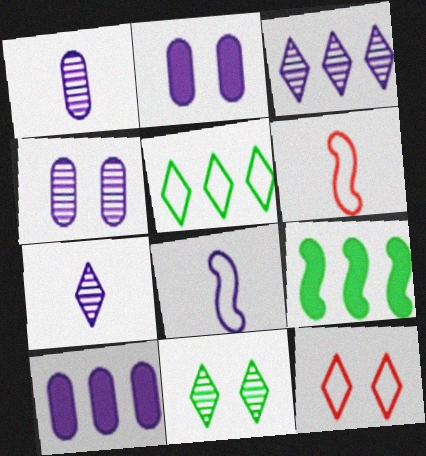[[1, 9, 12], 
[2, 3, 8], 
[6, 10, 11]]